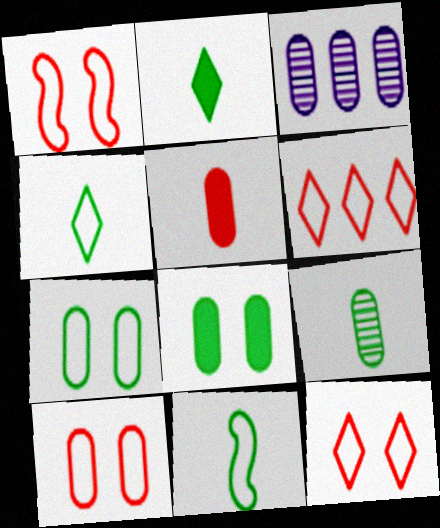[[1, 2, 3], 
[1, 10, 12], 
[2, 9, 11], 
[3, 5, 7]]